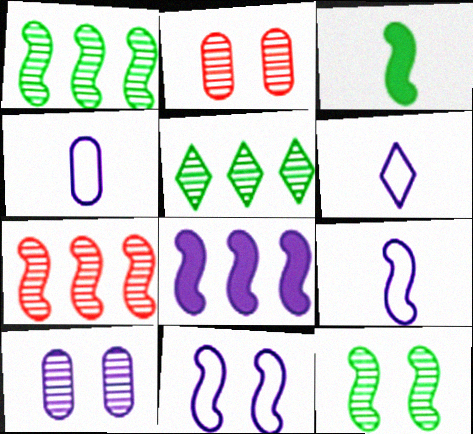[[3, 7, 11], 
[4, 6, 9], 
[6, 8, 10]]